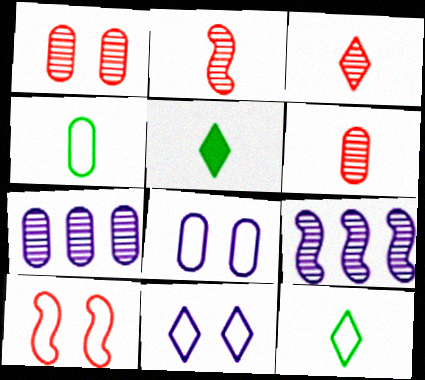[[2, 3, 6], 
[5, 7, 10]]